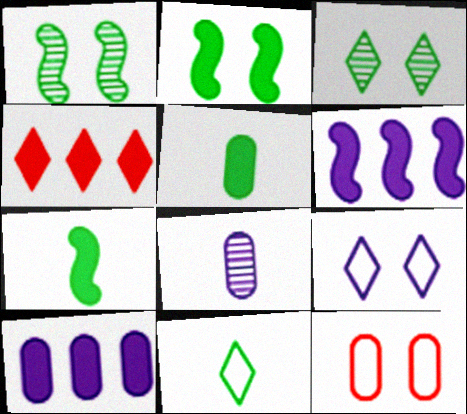[[6, 8, 9]]